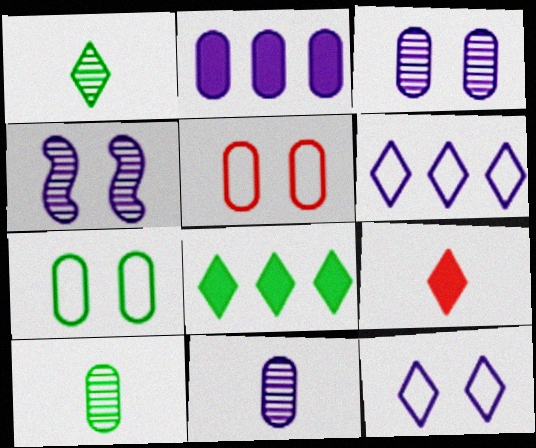[[2, 5, 10]]